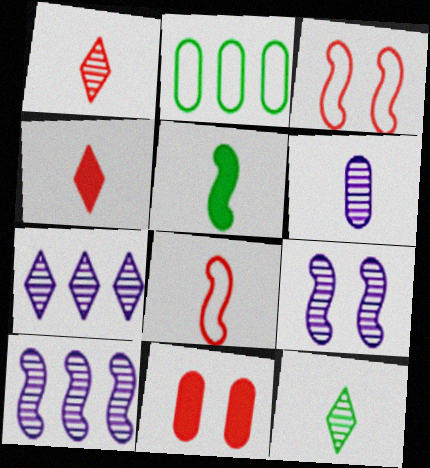[[2, 4, 9], 
[2, 6, 11], 
[3, 5, 10], 
[6, 7, 9]]